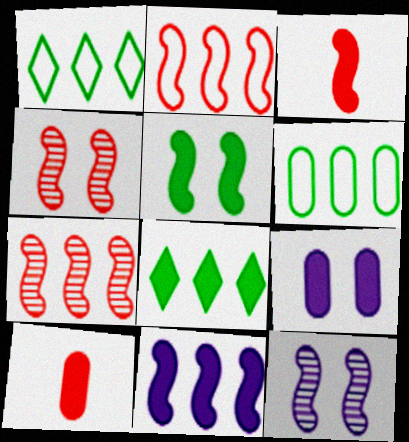[[1, 10, 12], 
[2, 3, 4], 
[3, 5, 11], 
[3, 8, 9]]